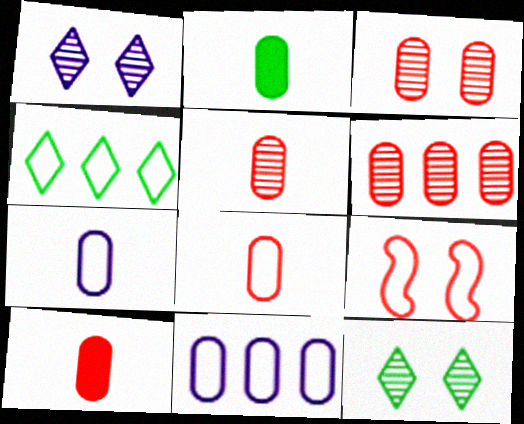[[2, 3, 11], 
[2, 5, 7], 
[3, 5, 6], 
[4, 7, 9], 
[5, 8, 10]]